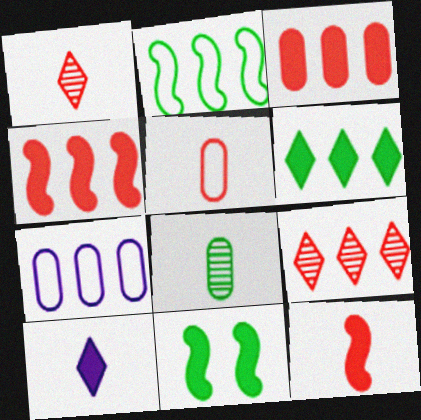[[1, 5, 12], 
[1, 7, 11], 
[3, 10, 11]]